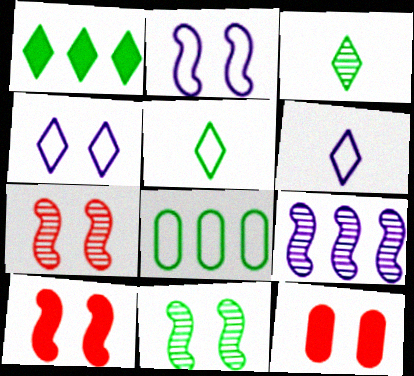[[2, 10, 11], 
[4, 11, 12], 
[5, 9, 12]]